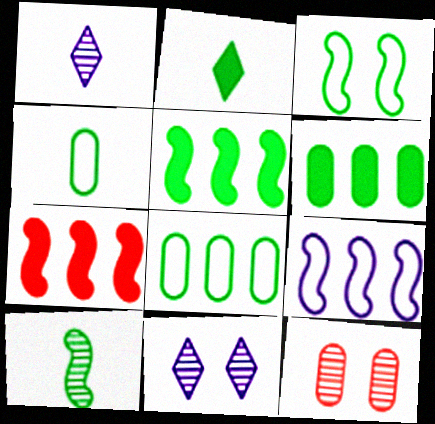[[2, 4, 10], 
[2, 9, 12], 
[3, 5, 10], 
[4, 7, 11]]